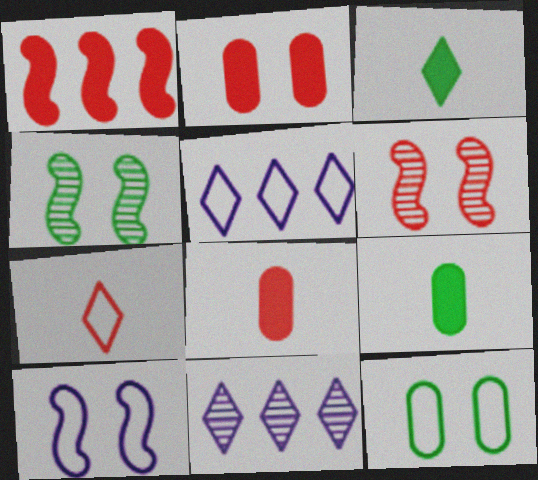[[4, 5, 8], 
[5, 6, 9]]